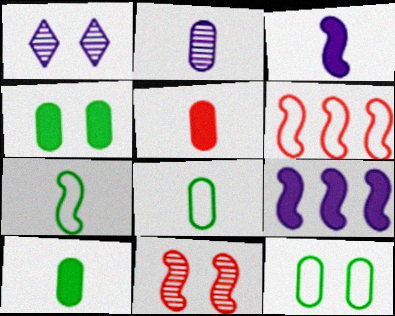[[1, 6, 10], 
[2, 5, 8], 
[7, 9, 11]]